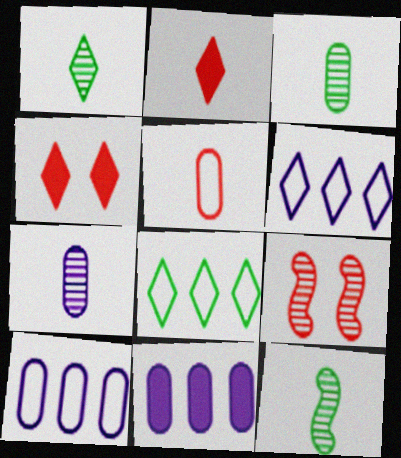[[1, 3, 12], 
[1, 4, 6], 
[4, 10, 12]]